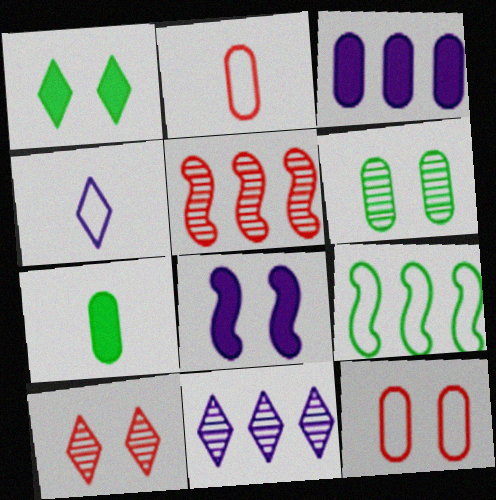[[2, 3, 6], 
[4, 9, 12]]